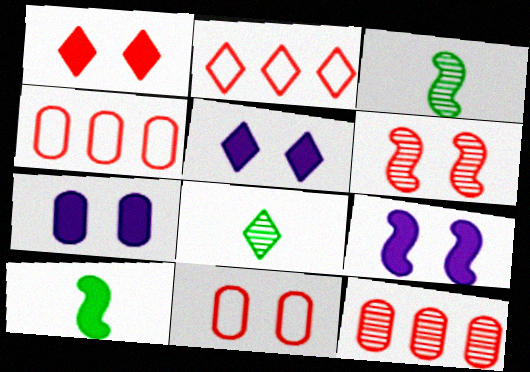[[1, 6, 11], 
[2, 3, 7], 
[2, 5, 8], 
[3, 4, 5], 
[4, 8, 9], 
[5, 7, 9]]